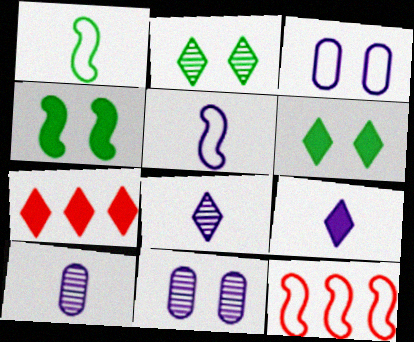[[1, 7, 11], 
[5, 9, 10], 
[6, 7, 9], 
[6, 10, 12]]